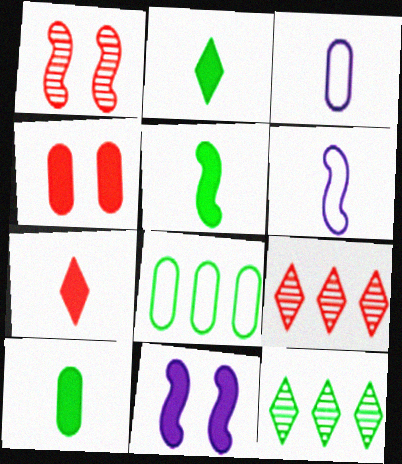[[2, 5, 10], 
[4, 6, 12]]